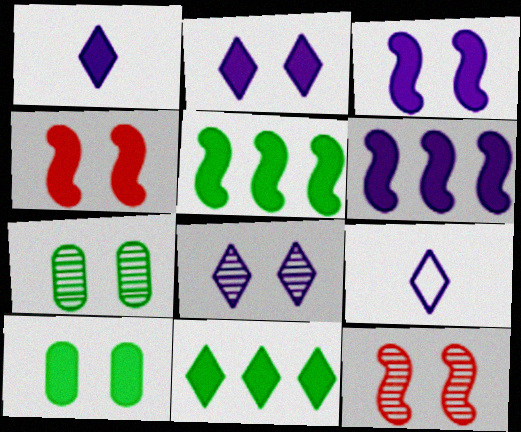[[2, 4, 10], 
[7, 8, 12]]